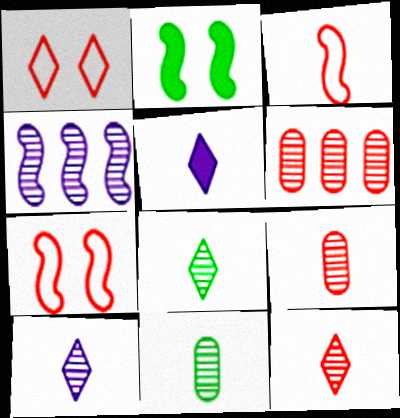[[2, 3, 4], 
[3, 5, 11], 
[8, 10, 12]]